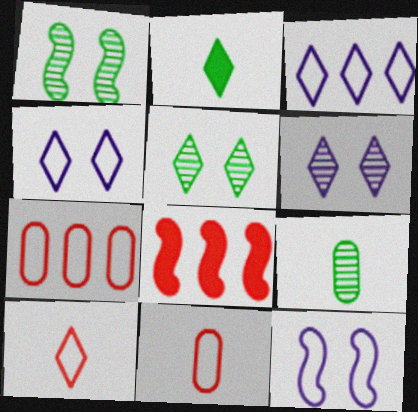[[4, 8, 9]]